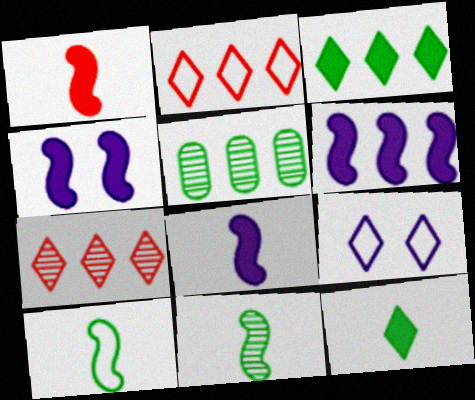[[1, 5, 9], 
[2, 5, 6], 
[4, 6, 8], 
[7, 9, 12]]